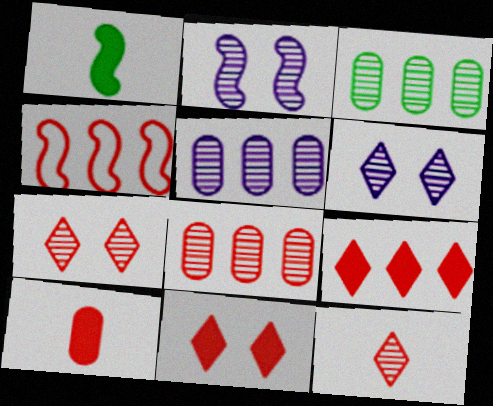[[1, 2, 4], 
[2, 3, 12], 
[3, 5, 8], 
[4, 7, 10], 
[4, 8, 9]]